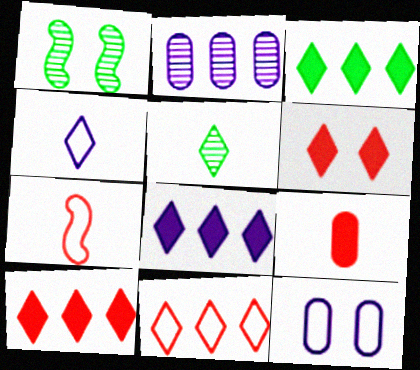[[1, 6, 12], 
[3, 8, 10]]